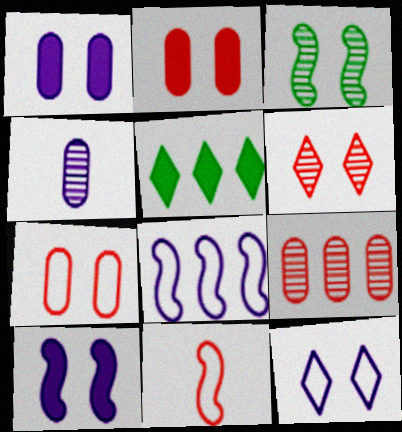[[2, 3, 12], 
[5, 8, 9]]